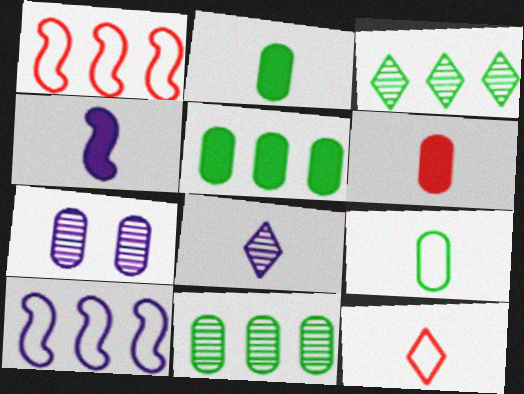[]